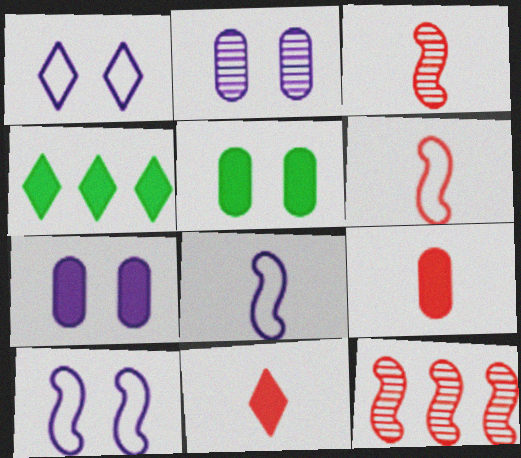[[2, 4, 6]]